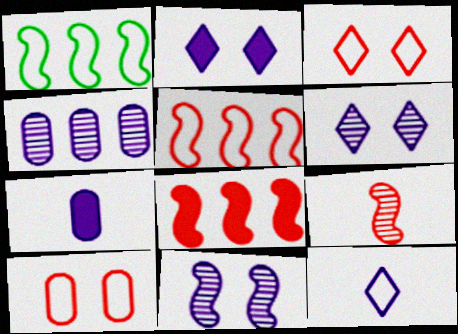[[1, 10, 12]]